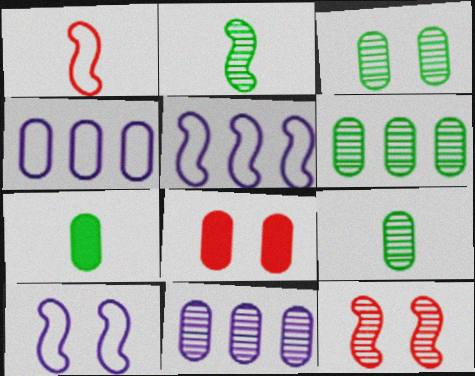[[3, 6, 9], 
[4, 8, 9]]